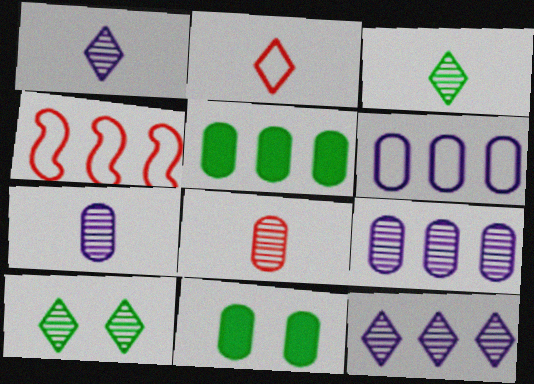[[1, 4, 11], 
[4, 5, 12], 
[6, 8, 11]]